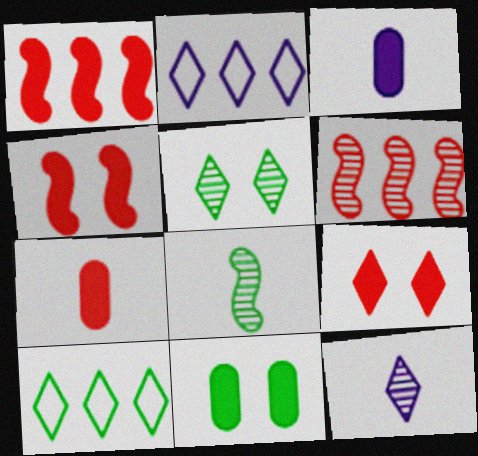[[1, 7, 9], 
[8, 10, 11], 
[9, 10, 12]]